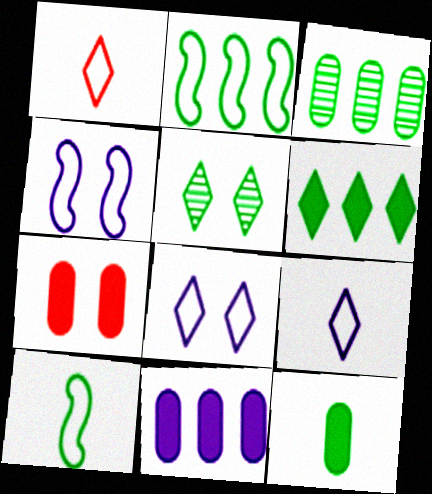[[2, 3, 6], 
[2, 5, 12], 
[4, 5, 7], 
[7, 11, 12]]